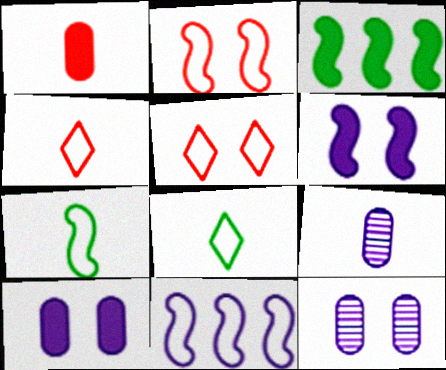[[2, 7, 11], 
[3, 4, 12], 
[3, 5, 9]]